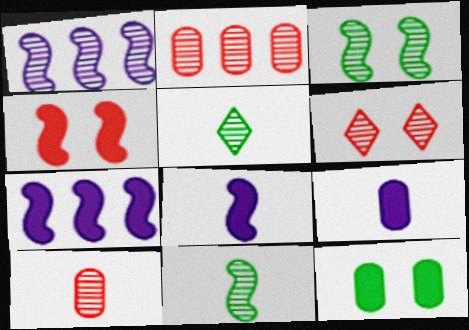[]